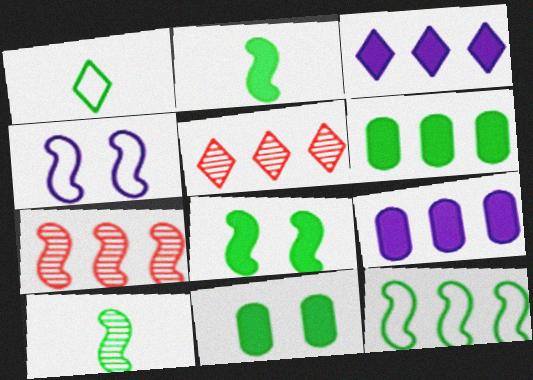[[2, 4, 7], 
[5, 9, 12], 
[8, 10, 12]]